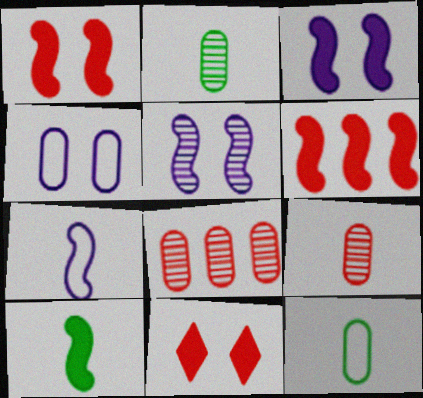[[3, 6, 10]]